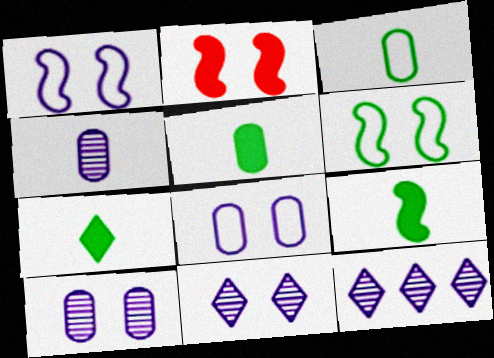[[2, 3, 12], 
[5, 7, 9]]